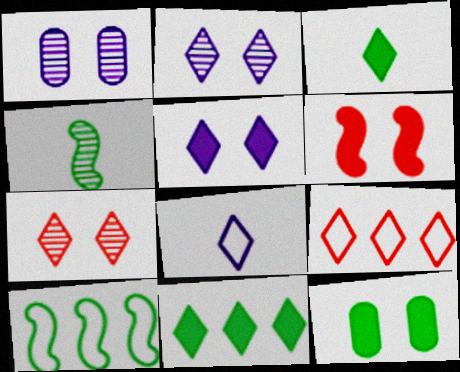[[2, 3, 9], 
[5, 6, 12], 
[7, 8, 11]]